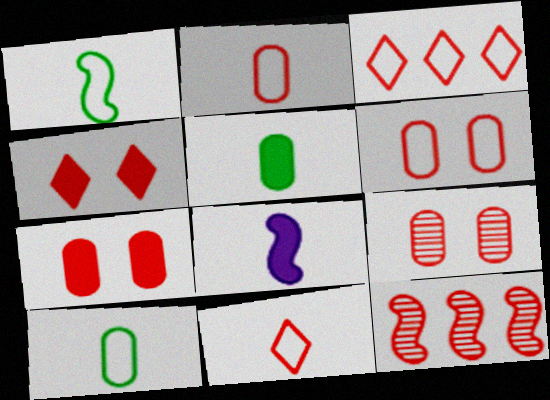[[2, 4, 12], 
[6, 7, 9], 
[7, 11, 12]]